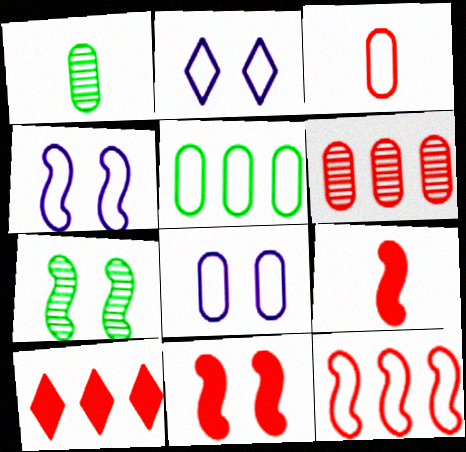[[1, 4, 10], 
[2, 4, 8], 
[3, 5, 8], 
[4, 7, 11], 
[6, 10, 12]]